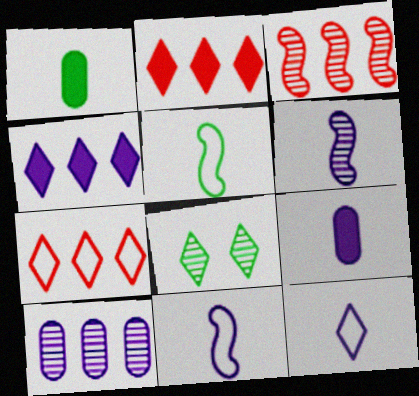[[2, 8, 12], 
[6, 9, 12]]